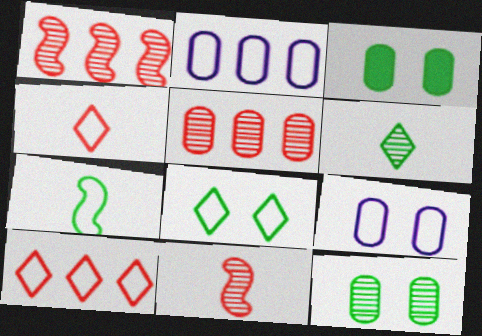[[7, 9, 10]]